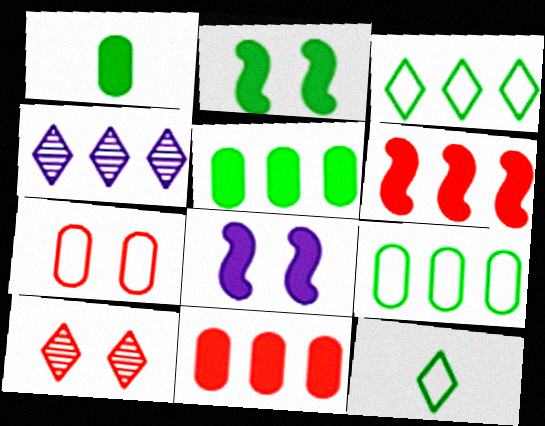[[4, 6, 9]]